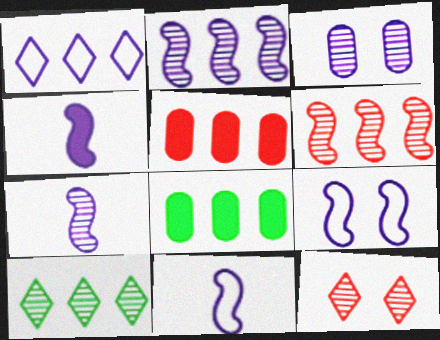[[1, 3, 4], 
[1, 6, 8], 
[2, 4, 9], 
[4, 7, 11], 
[8, 11, 12]]